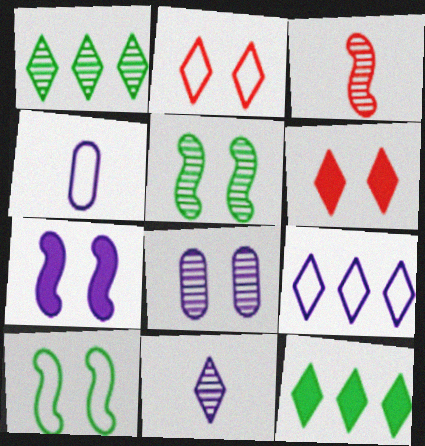[[1, 3, 8], 
[2, 11, 12], 
[6, 8, 10]]